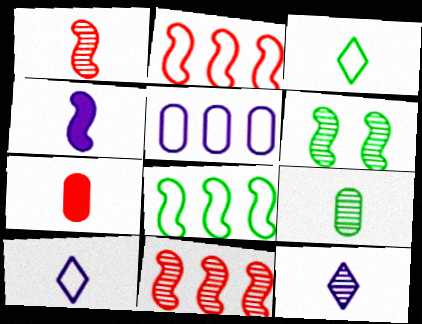[[1, 9, 12], 
[2, 4, 6]]